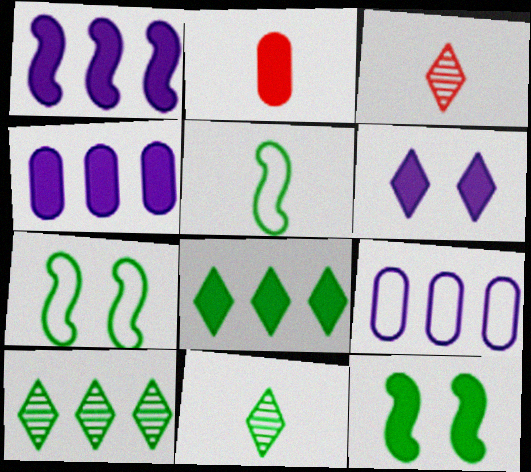[[3, 4, 7], 
[3, 9, 12]]